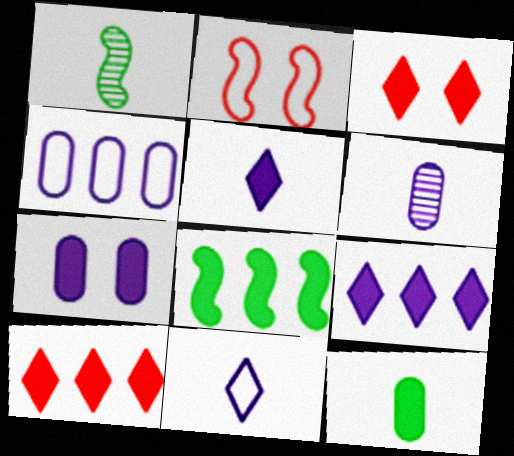[[1, 3, 4], 
[4, 6, 7]]